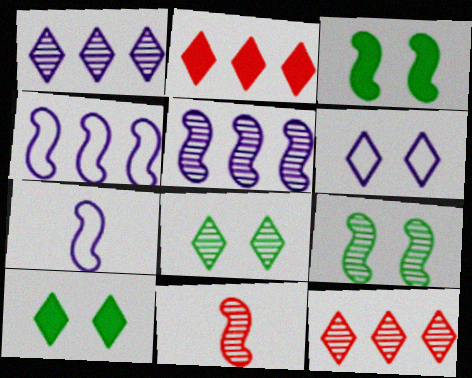[[3, 4, 11], 
[5, 9, 11]]